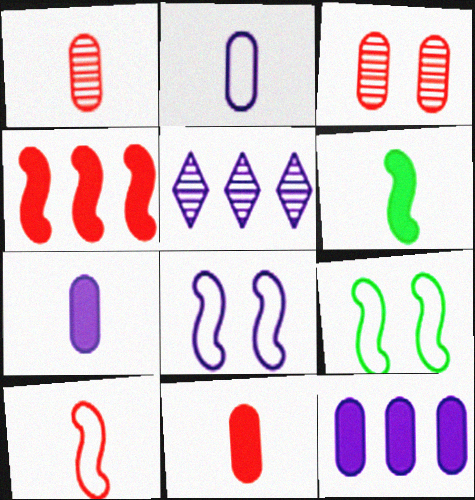[[5, 7, 8], 
[5, 9, 11]]